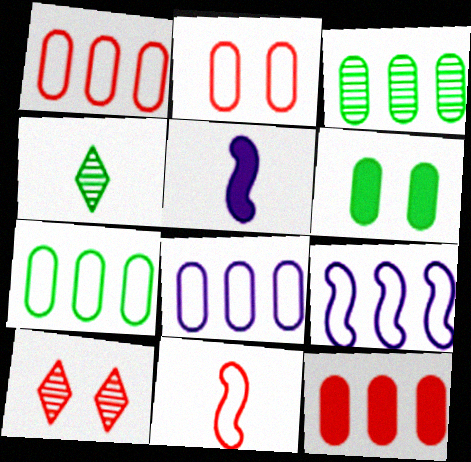[[1, 7, 8], 
[3, 8, 12], 
[5, 7, 10], 
[10, 11, 12]]